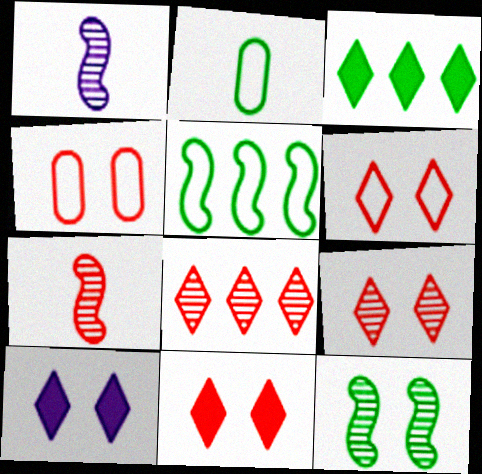[[1, 3, 4], 
[2, 3, 12], 
[4, 10, 12], 
[6, 9, 11]]